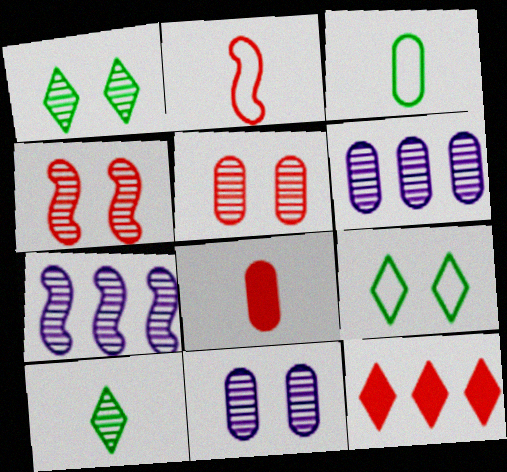[[1, 4, 11], 
[2, 5, 12], 
[4, 6, 10], 
[5, 7, 10], 
[7, 8, 9]]